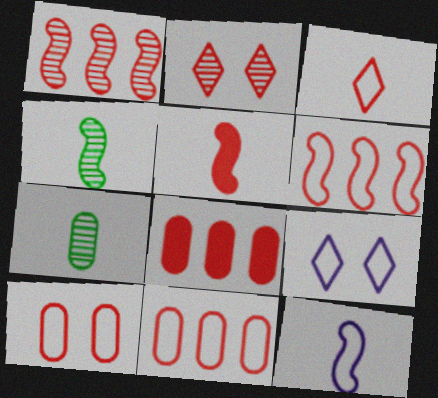[[2, 5, 11], 
[3, 6, 10], 
[4, 5, 12], 
[4, 8, 9]]